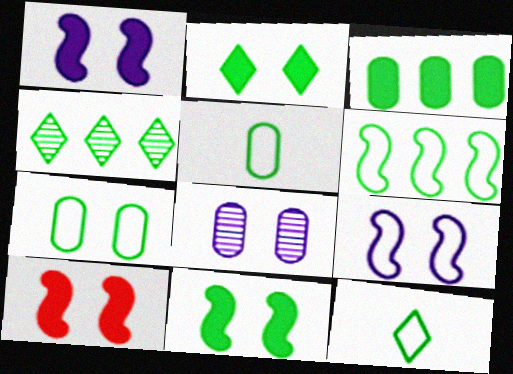[[1, 10, 11], 
[2, 4, 12], 
[3, 4, 6], 
[4, 5, 11], 
[6, 7, 12]]